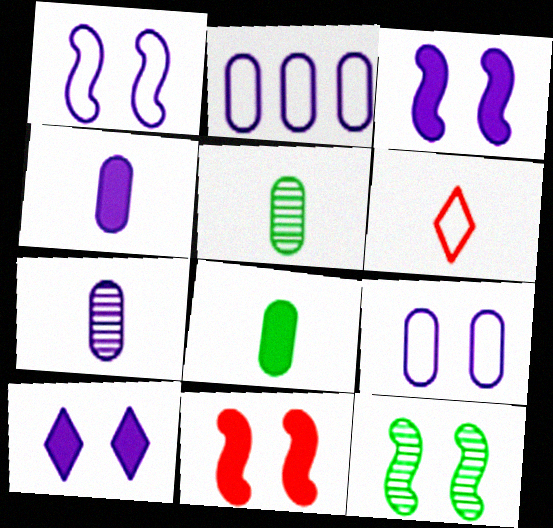[[1, 11, 12]]